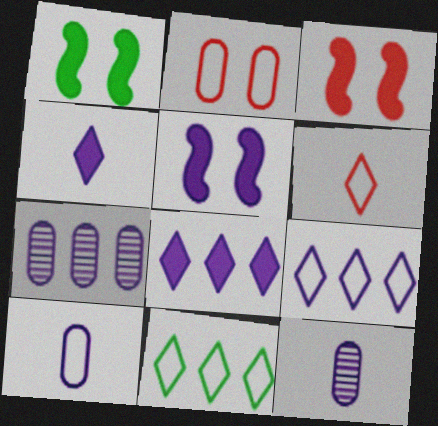[[1, 3, 5], 
[1, 6, 7], 
[3, 11, 12], 
[5, 9, 12]]